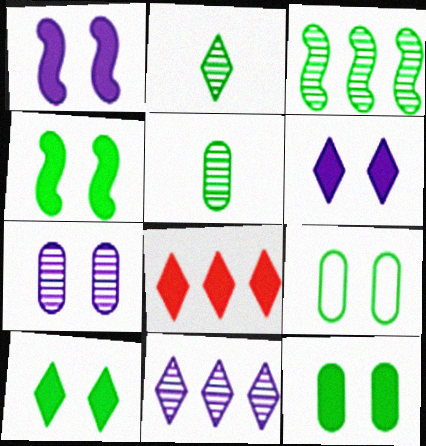[[4, 10, 12]]